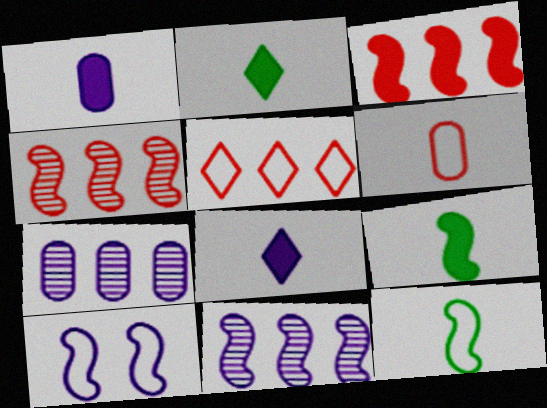[[4, 9, 10], 
[7, 8, 10]]